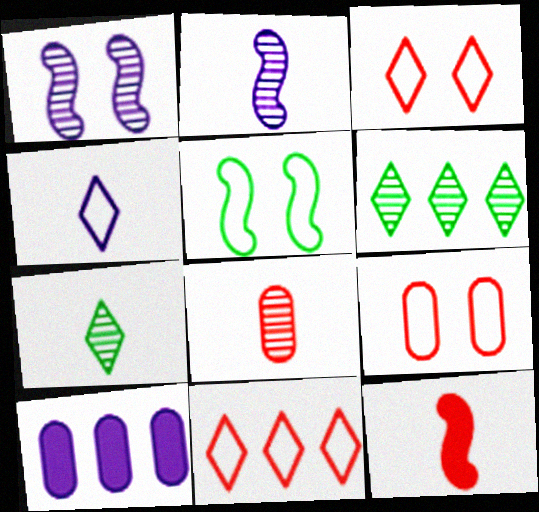[[1, 4, 10], 
[1, 6, 8], 
[2, 7, 8]]